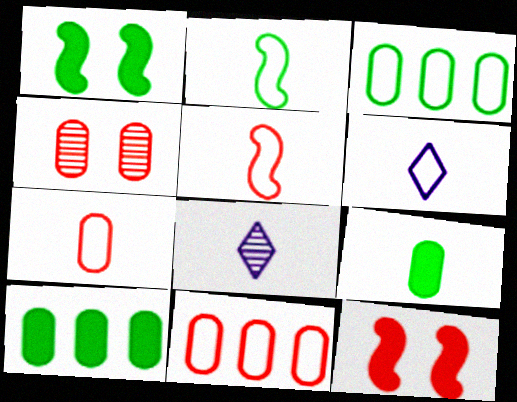[[1, 8, 11], 
[2, 6, 7], 
[3, 8, 12], 
[5, 8, 9]]